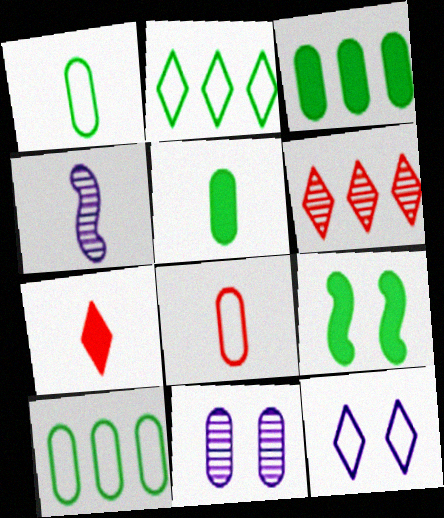[[1, 4, 7], 
[3, 8, 11]]